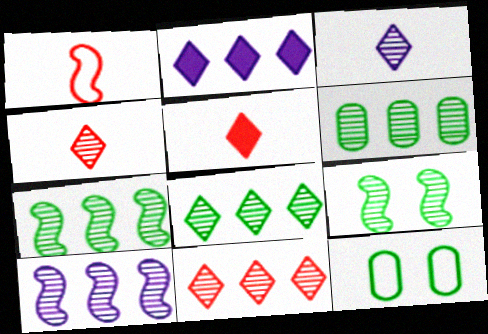[[5, 10, 12], 
[6, 7, 8], 
[6, 10, 11]]